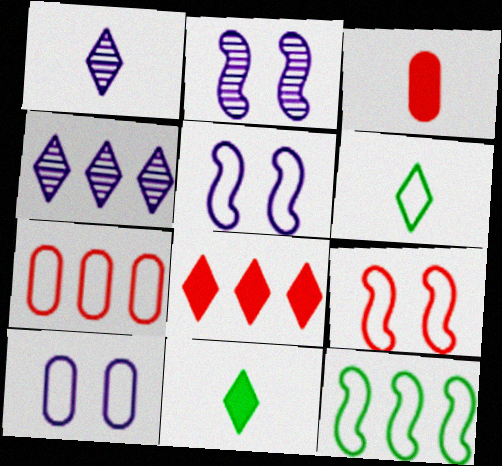[[2, 7, 11], 
[5, 6, 7]]